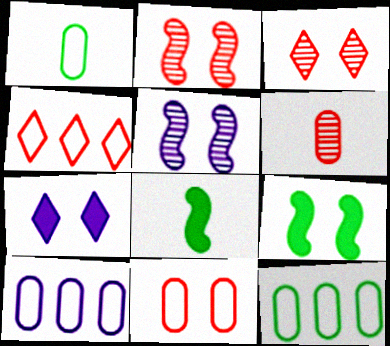[[1, 10, 11], 
[3, 8, 10]]